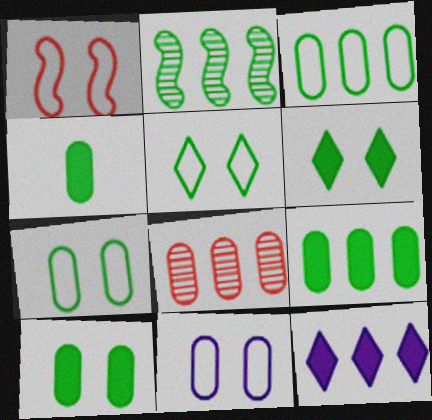[[1, 5, 11], 
[2, 4, 5], 
[4, 8, 11], 
[4, 9, 10]]